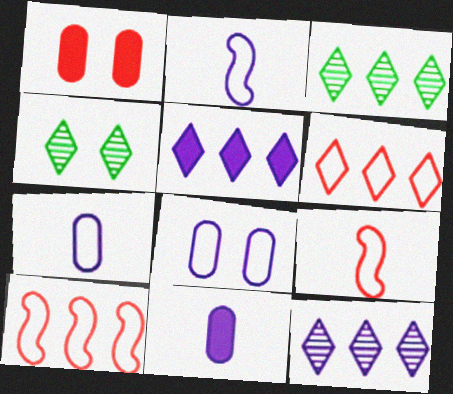[[1, 2, 3], 
[3, 5, 6], 
[4, 10, 11]]